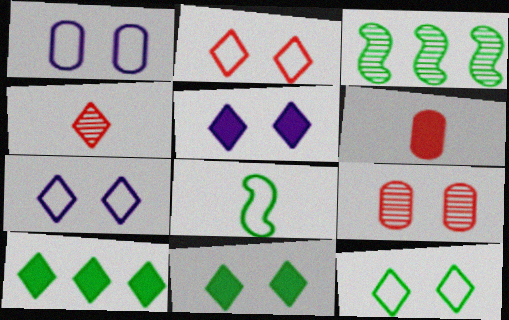[[2, 7, 12], 
[3, 6, 7], 
[4, 7, 10]]